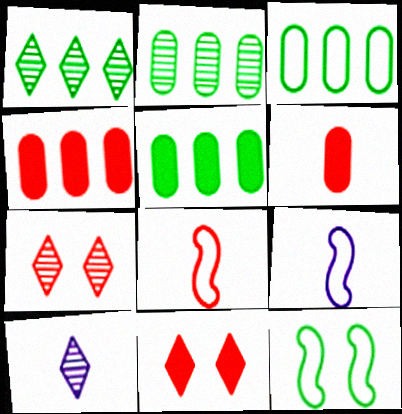[[1, 7, 10], 
[2, 3, 5], 
[2, 9, 11], 
[4, 7, 8], 
[4, 10, 12], 
[5, 7, 9]]